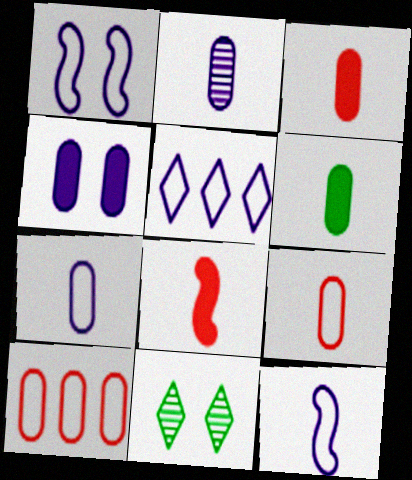[[1, 5, 7], 
[2, 6, 9]]